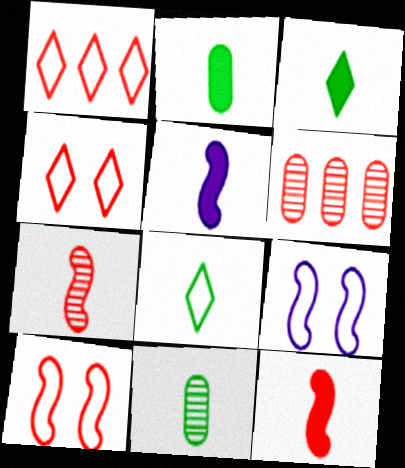[[3, 6, 9], 
[4, 6, 12]]